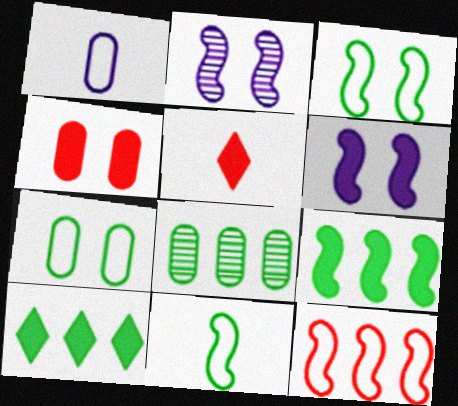[[1, 4, 8]]